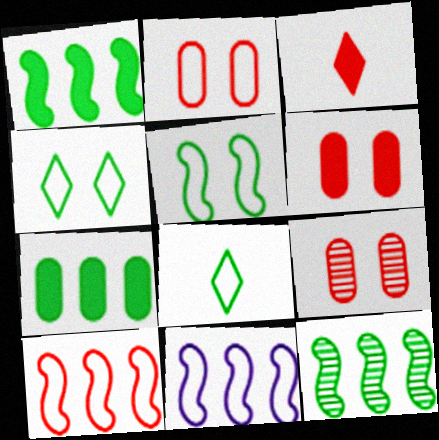[[2, 6, 9], 
[2, 8, 11], 
[3, 9, 10]]